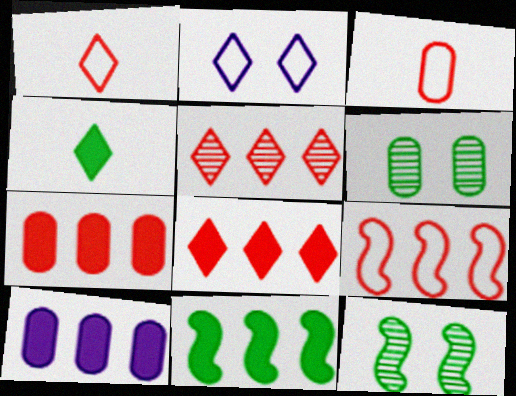[[1, 10, 12], 
[2, 4, 5], 
[3, 6, 10], 
[5, 7, 9], 
[8, 10, 11]]